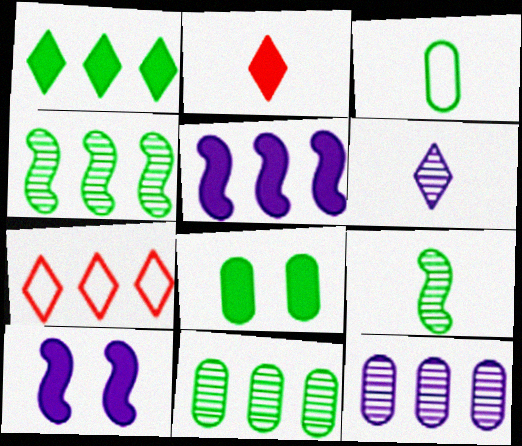[[2, 5, 8], 
[3, 8, 11], 
[5, 7, 11]]